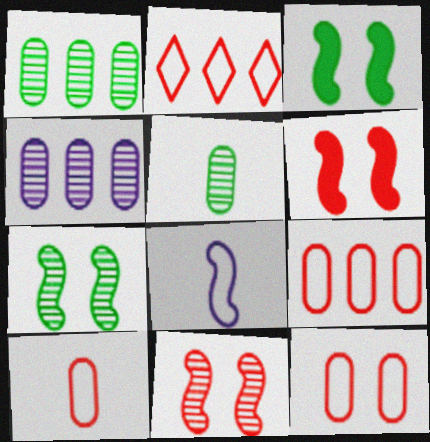[[9, 10, 12]]